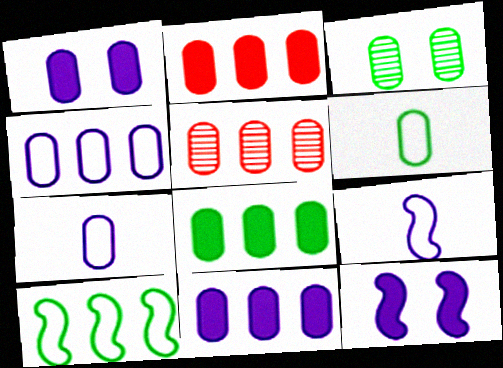[[1, 5, 6], 
[2, 3, 7], 
[2, 8, 11], 
[3, 6, 8], 
[4, 5, 8]]